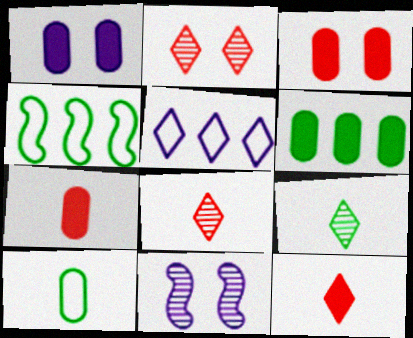[[1, 4, 8], 
[1, 6, 7]]